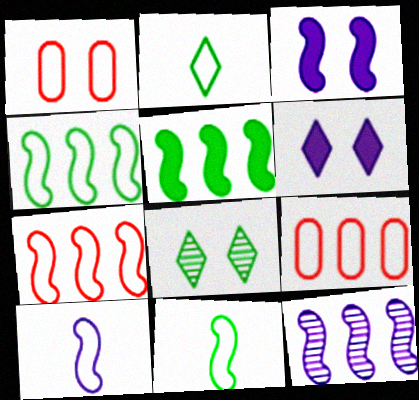[[1, 3, 8], 
[3, 10, 12], 
[5, 7, 12]]